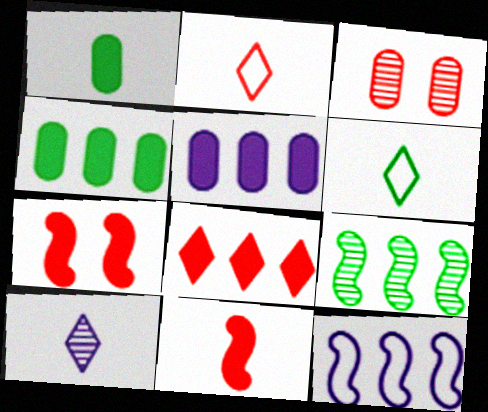[[3, 9, 10]]